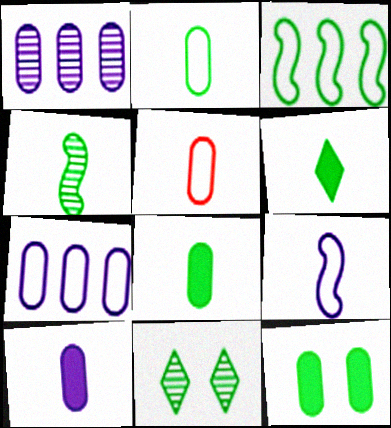[[1, 5, 12], 
[2, 4, 6], 
[3, 8, 11]]